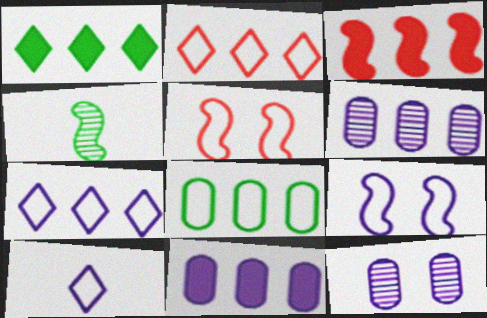[[1, 3, 11], 
[3, 4, 9], 
[5, 8, 10]]